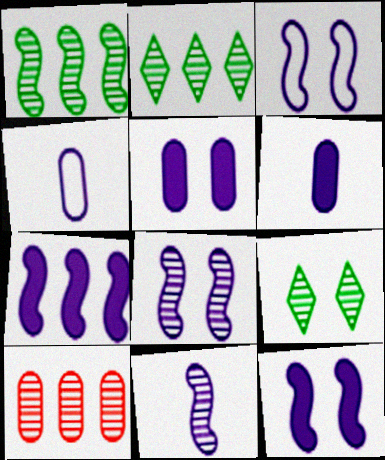[[3, 7, 11], 
[3, 8, 12], 
[9, 10, 11]]